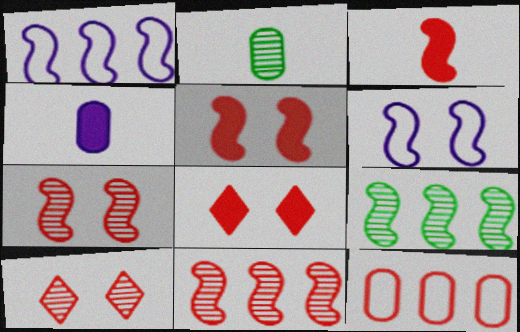[[1, 2, 8], 
[3, 6, 9], 
[3, 10, 12]]